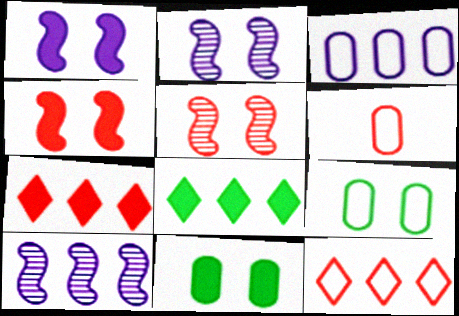[[2, 6, 8], 
[3, 6, 9], 
[5, 6, 7]]